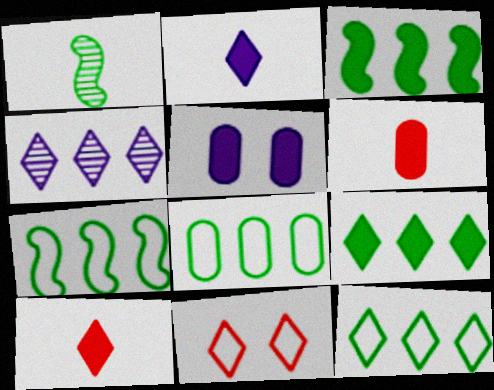[[3, 5, 10], 
[7, 8, 12]]